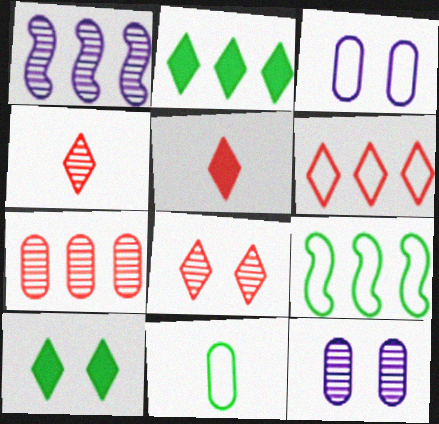[[5, 6, 8], 
[5, 9, 12]]